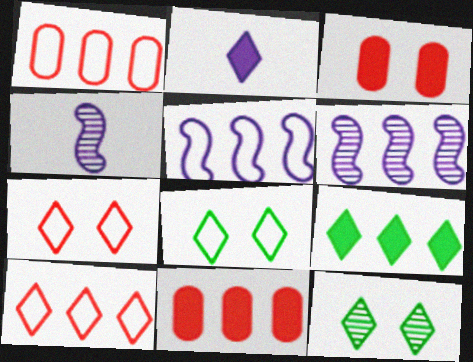[[1, 6, 9], 
[2, 10, 12], 
[4, 8, 11]]